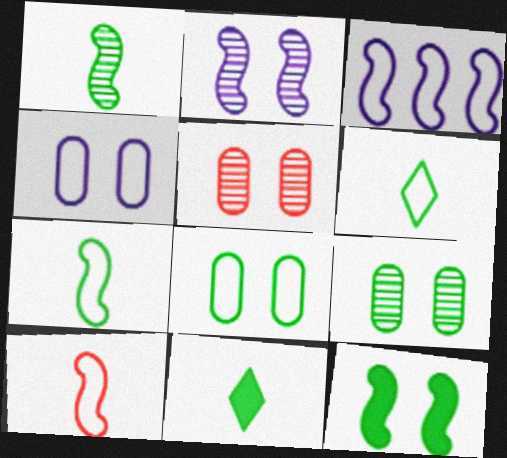[[3, 5, 11]]